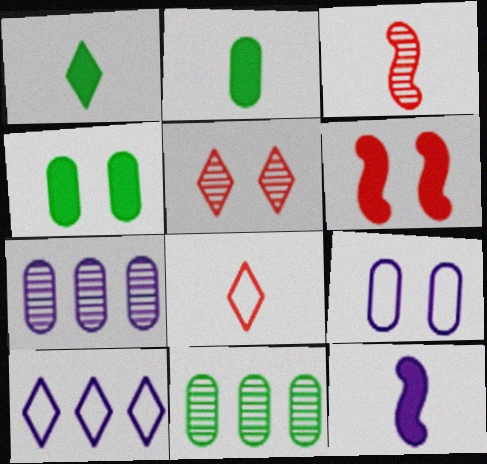[[1, 5, 10], 
[3, 4, 10]]